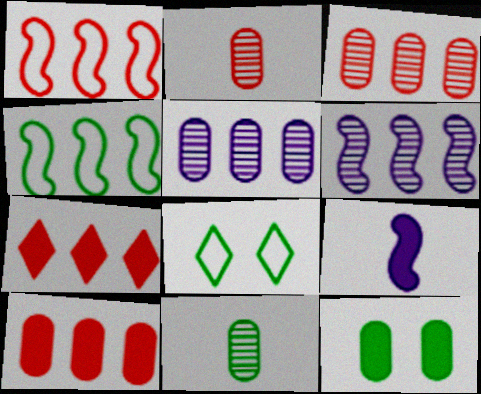[[1, 3, 7], 
[3, 8, 9], 
[4, 5, 7], 
[7, 9, 12]]